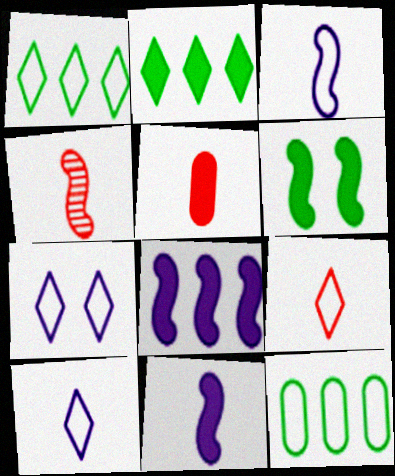[[1, 7, 9], 
[4, 5, 9]]